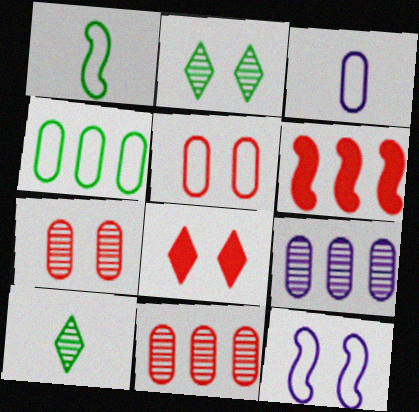[[1, 8, 9], 
[2, 3, 6], 
[3, 4, 5]]